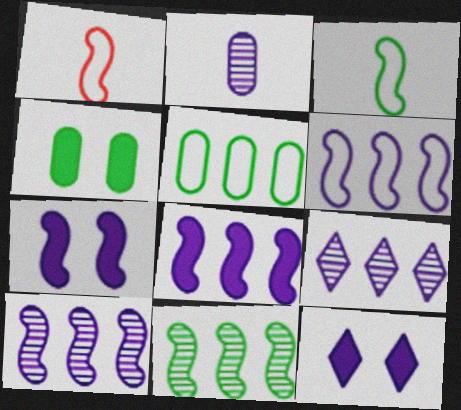[[1, 4, 9], 
[1, 7, 11], 
[2, 6, 12], 
[6, 8, 10]]